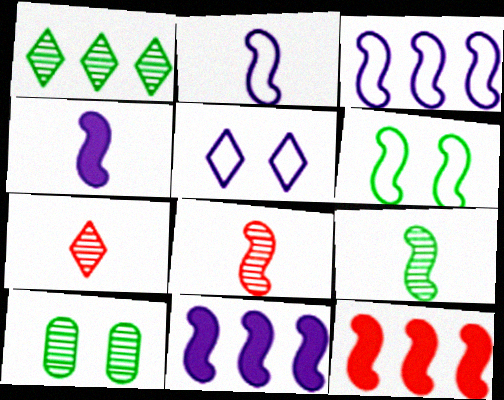[[1, 9, 10], 
[6, 8, 11]]